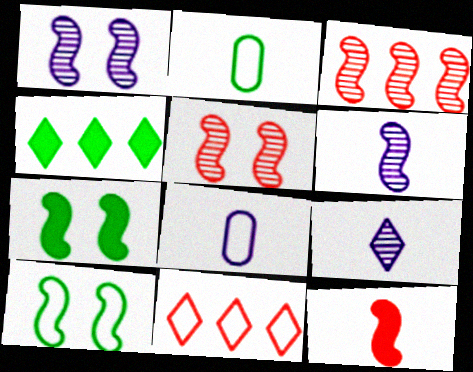[[2, 9, 12], 
[4, 5, 8], 
[8, 10, 11]]